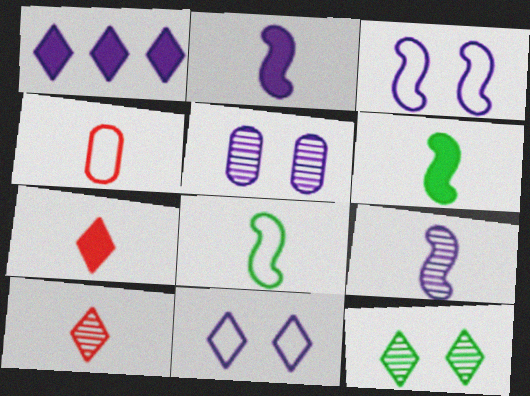[]